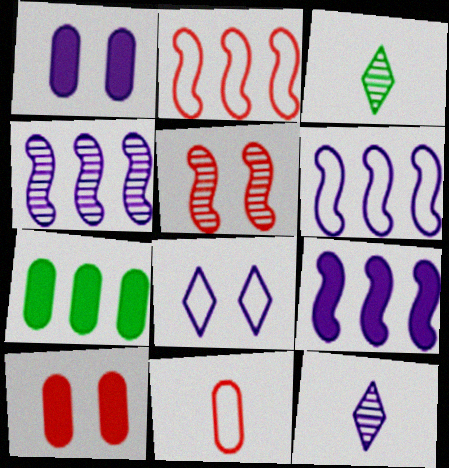[[1, 2, 3], 
[1, 6, 12], 
[3, 6, 10], 
[4, 6, 9]]